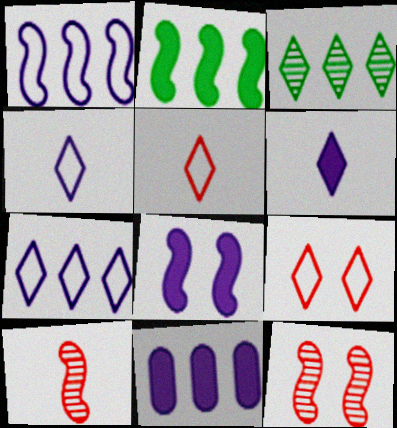[[3, 6, 9], 
[6, 8, 11]]